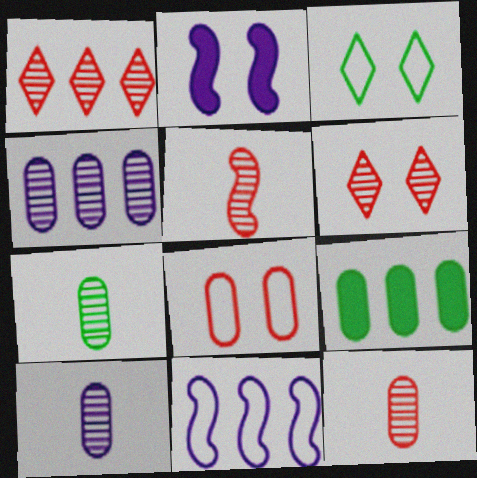[[1, 9, 11], 
[7, 10, 12], 
[8, 9, 10]]